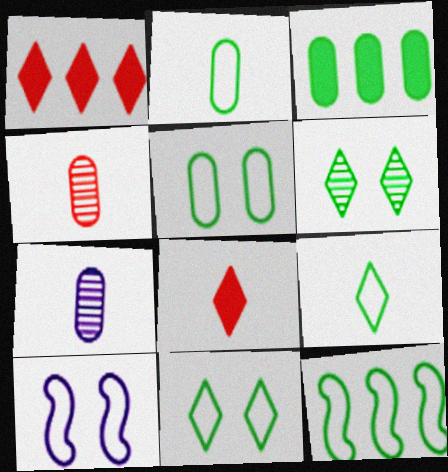[[2, 11, 12], 
[5, 9, 12]]